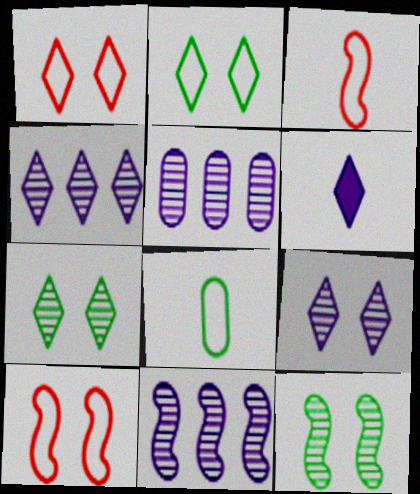[[4, 5, 11]]